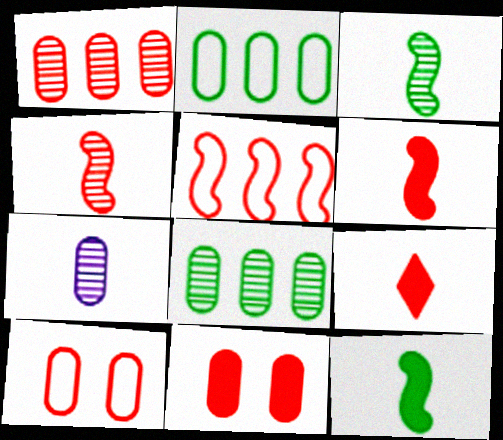[[2, 7, 11]]